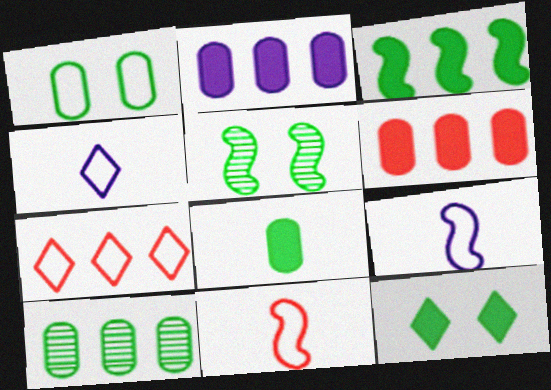[[1, 5, 12], 
[1, 7, 9], 
[1, 8, 10], 
[3, 8, 12], 
[4, 5, 6]]